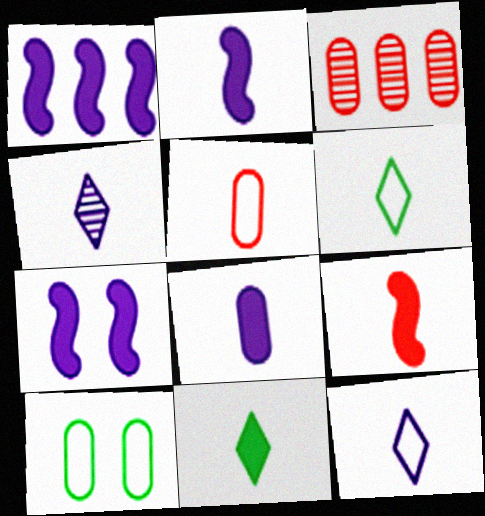[[1, 2, 7], 
[3, 6, 7], 
[3, 8, 10], 
[8, 9, 11]]